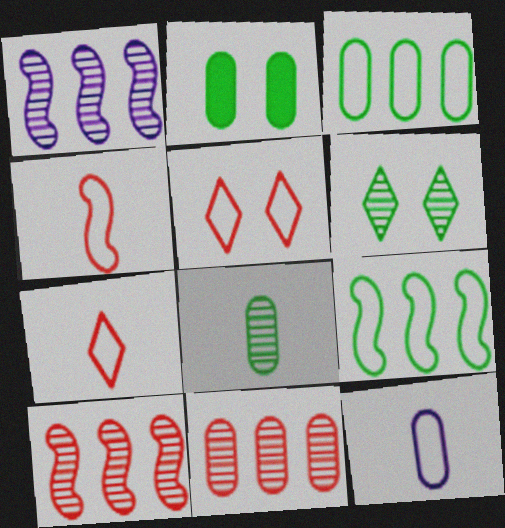[[1, 2, 7], 
[2, 3, 8], 
[2, 11, 12], 
[5, 9, 12]]